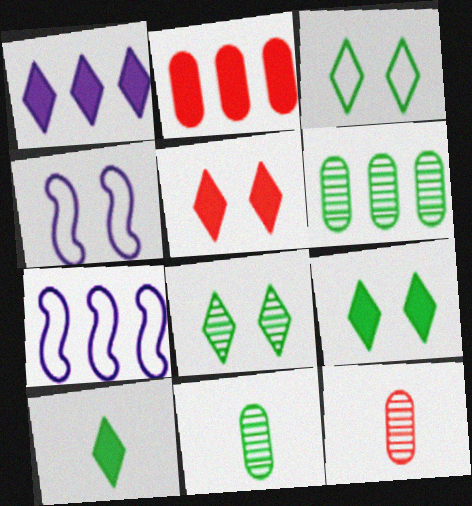[[1, 5, 10], 
[3, 8, 9], 
[5, 7, 11], 
[7, 9, 12]]